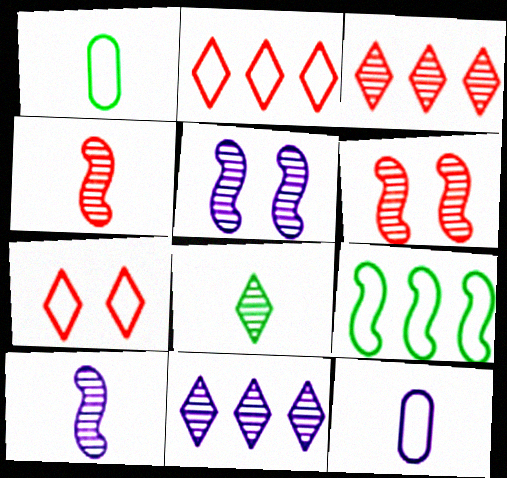[[7, 9, 12]]